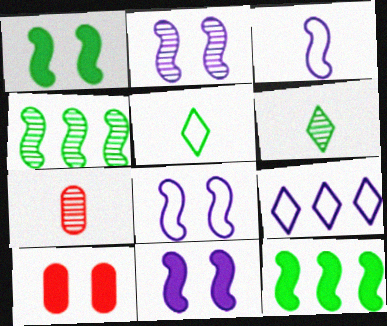[[1, 7, 9], 
[2, 8, 11]]